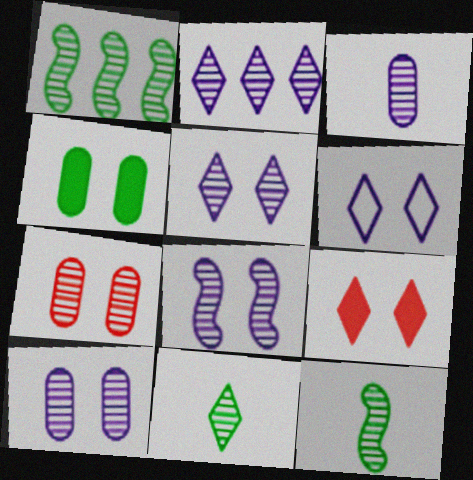[[2, 3, 8], 
[2, 7, 12], 
[5, 8, 10]]